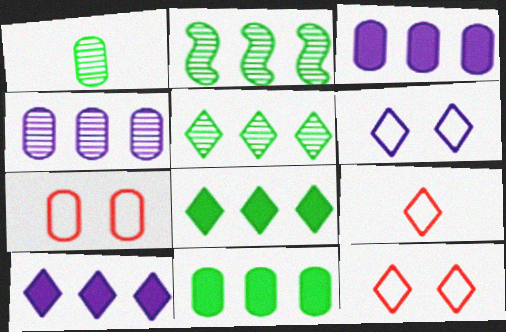[[1, 3, 7]]